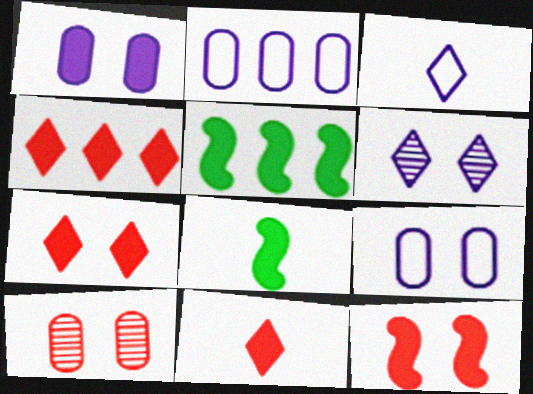[[1, 4, 8], 
[1, 5, 11], 
[3, 5, 10], 
[4, 7, 11]]